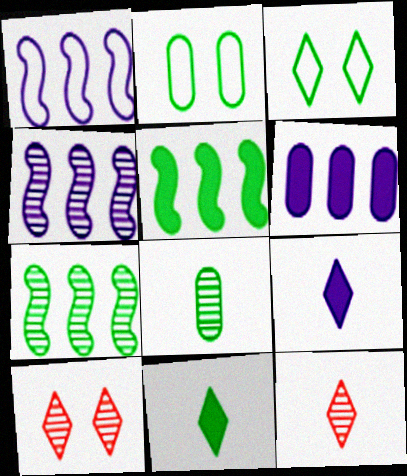[[2, 7, 11], 
[3, 5, 8], 
[4, 8, 10]]